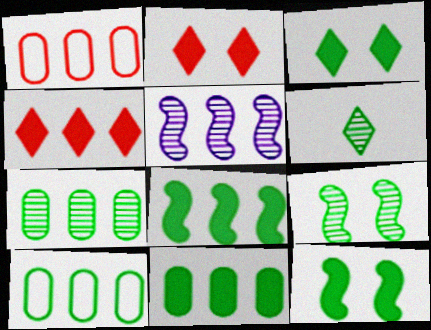[[4, 5, 10], 
[6, 7, 9], 
[6, 10, 12], 
[7, 10, 11]]